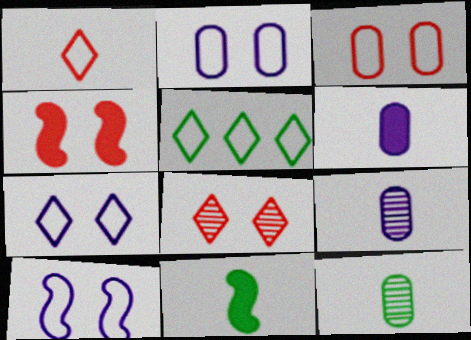[[1, 5, 7], 
[1, 9, 11], 
[2, 7, 10], 
[3, 4, 8], 
[4, 5, 9]]